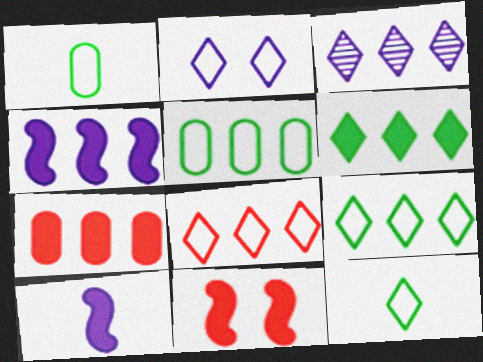[[1, 3, 11], 
[2, 8, 12], 
[3, 6, 8], 
[4, 6, 7]]